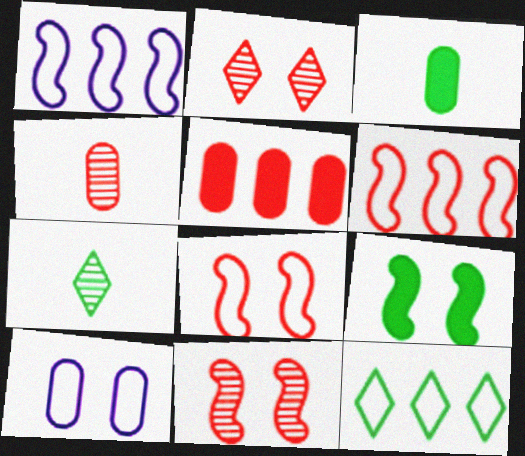[[1, 2, 3], 
[2, 9, 10]]